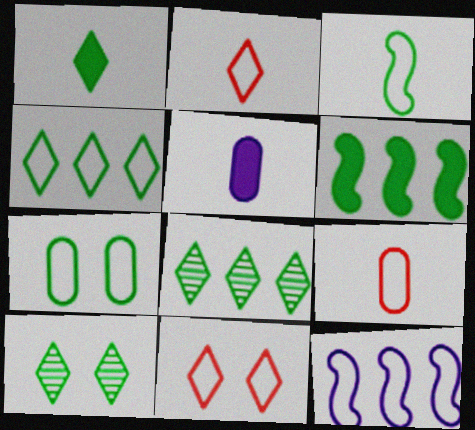[[1, 4, 10], 
[2, 7, 12], 
[3, 4, 7]]